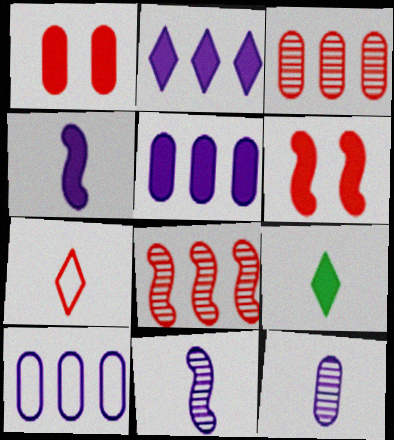[[1, 7, 8], 
[3, 6, 7], 
[5, 6, 9]]